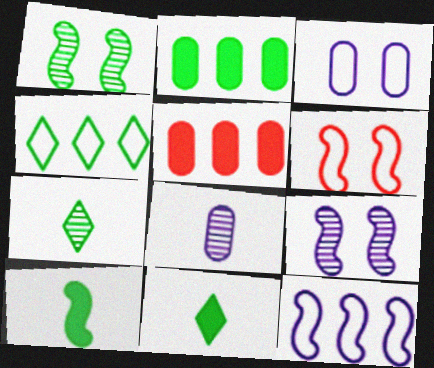[]